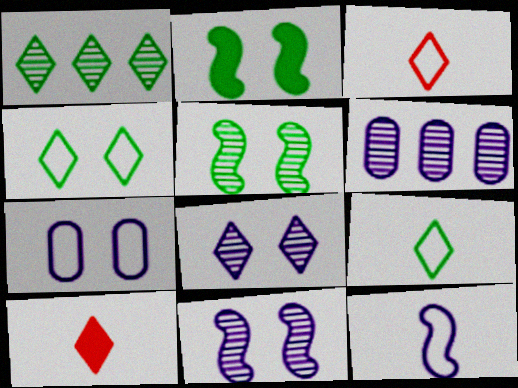[[2, 3, 6]]